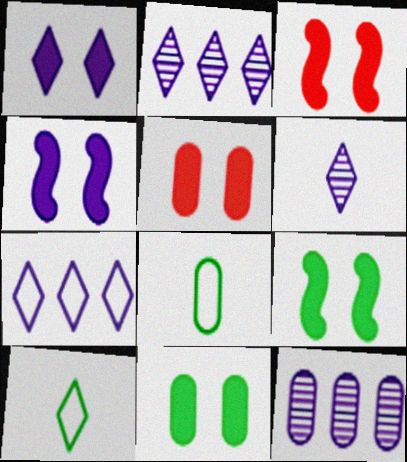[[1, 3, 11], 
[1, 5, 9], 
[1, 6, 7], 
[2, 3, 8], 
[3, 4, 9], 
[3, 10, 12], 
[5, 8, 12]]